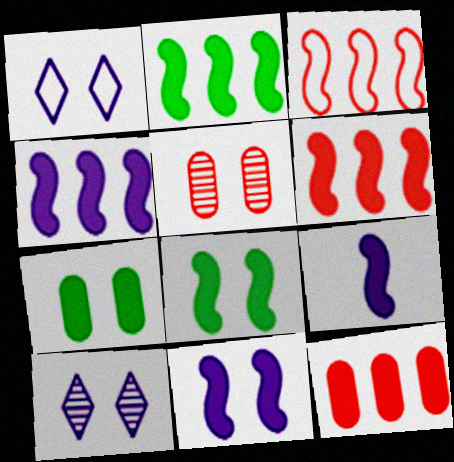[[1, 5, 8], 
[2, 4, 6], 
[4, 9, 11], 
[6, 8, 9]]